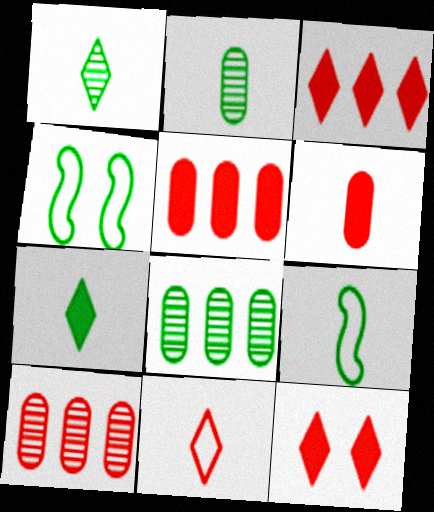[[2, 7, 9], 
[4, 7, 8]]